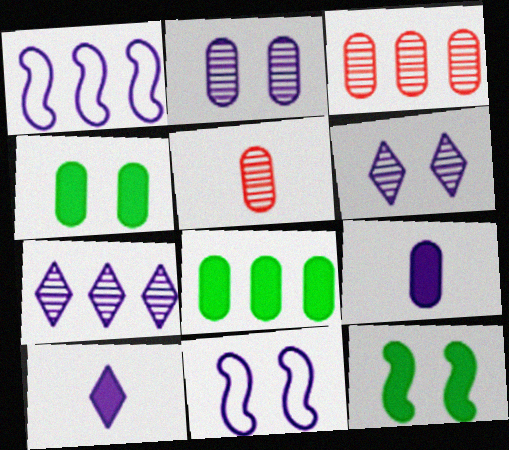[[1, 2, 10], 
[1, 6, 9], 
[7, 9, 11]]